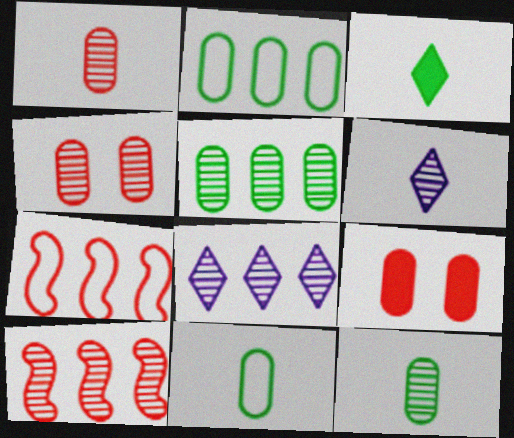[[5, 8, 10]]